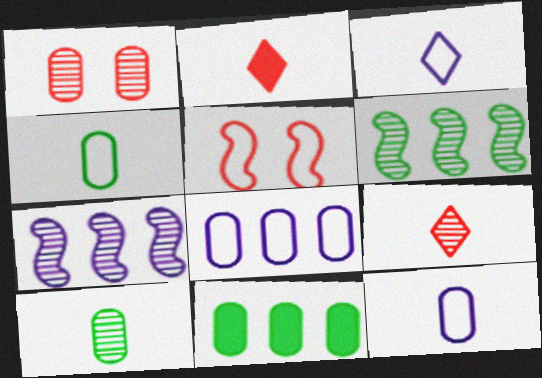[[1, 11, 12]]